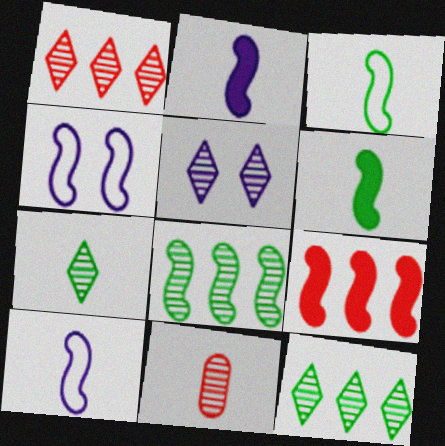[[1, 5, 7], 
[5, 8, 11]]